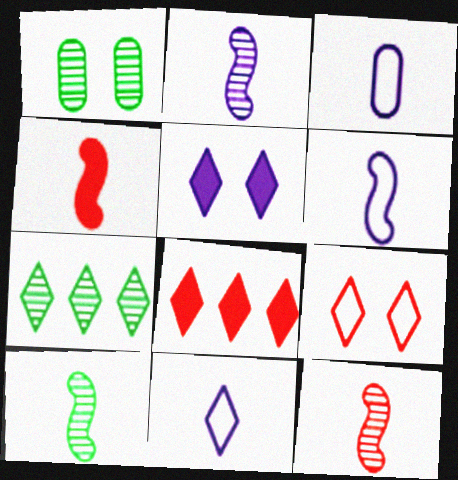[[1, 6, 8], 
[1, 7, 10], 
[2, 10, 12], 
[3, 6, 11], 
[4, 6, 10]]